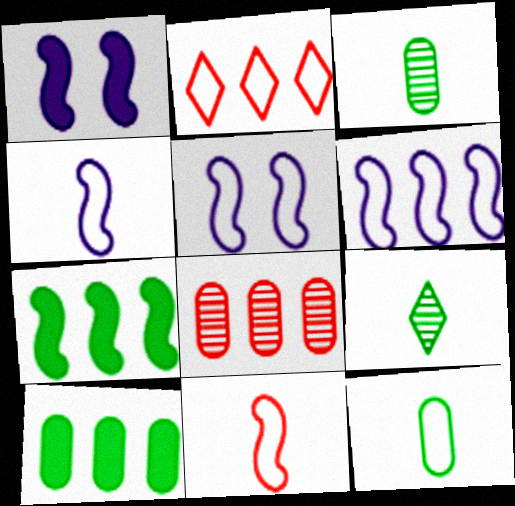[[1, 2, 3], 
[2, 5, 12], 
[4, 5, 6]]